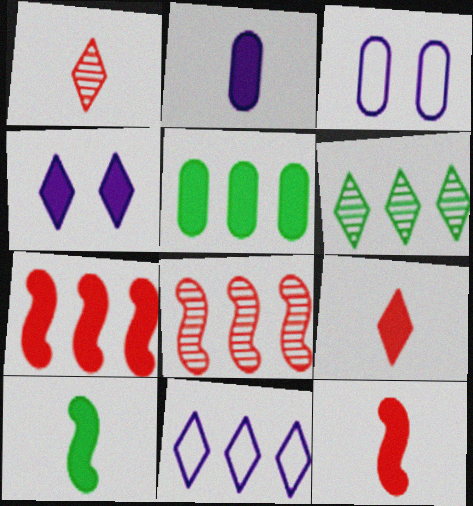[[2, 9, 10], 
[3, 6, 12], 
[4, 5, 12], 
[5, 8, 11]]